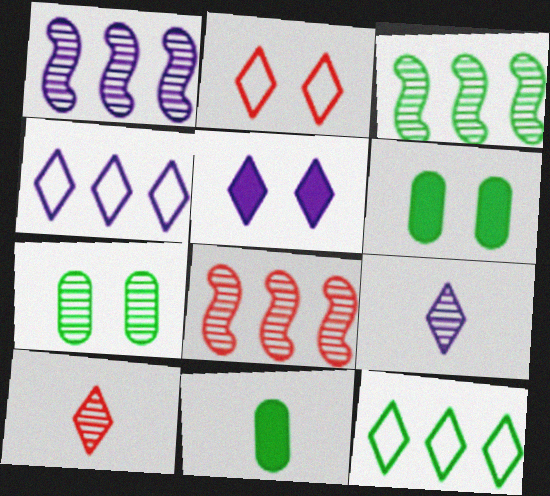[[1, 2, 11], 
[1, 3, 8], 
[1, 7, 10], 
[4, 5, 9], 
[5, 10, 12], 
[7, 8, 9]]